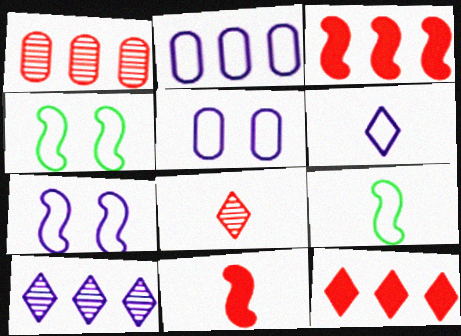[[2, 6, 7]]